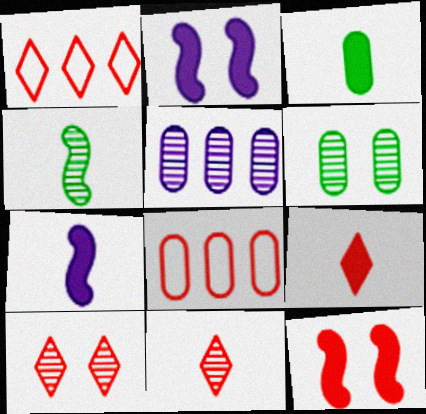[[1, 6, 7], 
[1, 9, 10], 
[3, 7, 9], 
[4, 5, 10], 
[8, 11, 12]]